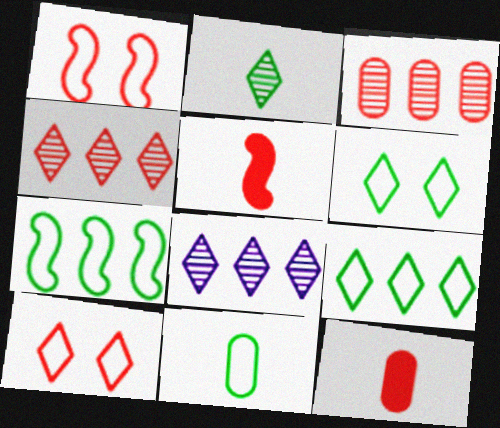[[1, 4, 12], 
[3, 5, 10], 
[6, 7, 11]]